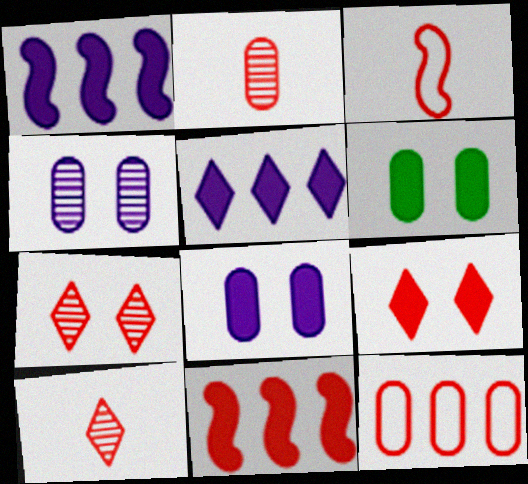[]